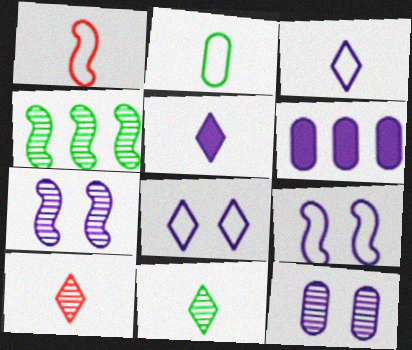[[1, 2, 3], 
[3, 6, 7], 
[4, 10, 12]]